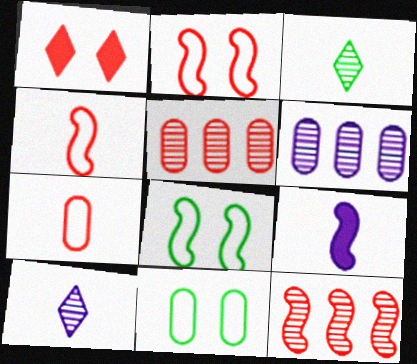[[1, 4, 5], 
[1, 7, 12], 
[3, 7, 9], 
[8, 9, 12]]